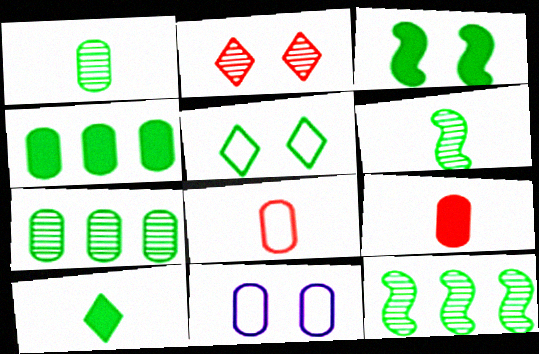[[2, 3, 11], 
[3, 4, 10], 
[4, 5, 6], 
[7, 9, 11]]